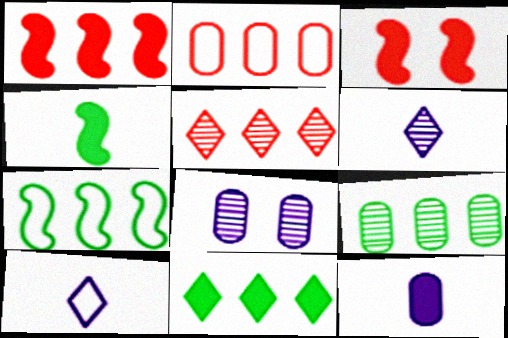[[1, 2, 5], 
[3, 9, 10], 
[3, 11, 12], 
[7, 9, 11]]